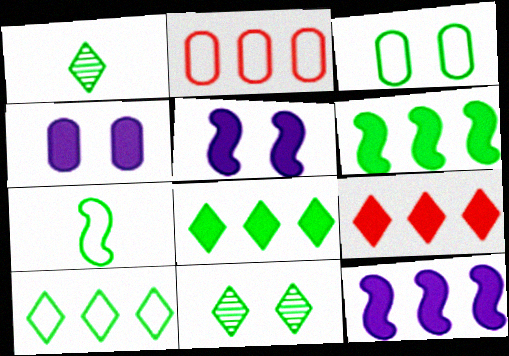[[1, 2, 5], 
[1, 3, 6], 
[3, 7, 10]]